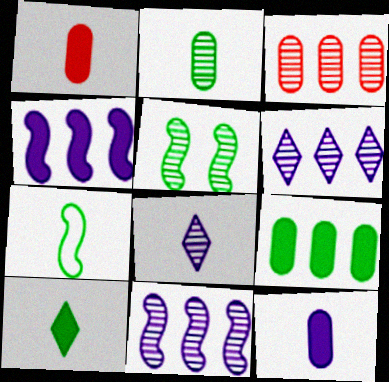[[1, 7, 8], 
[2, 7, 10], 
[3, 5, 8]]